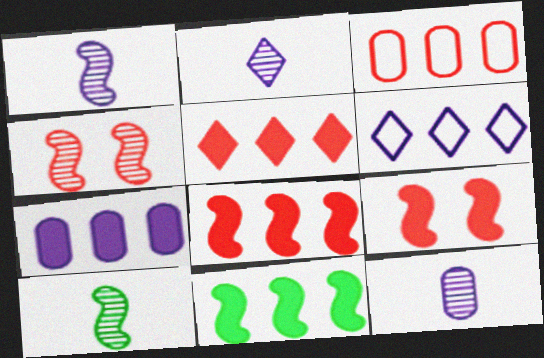[[1, 2, 12], 
[5, 7, 11]]